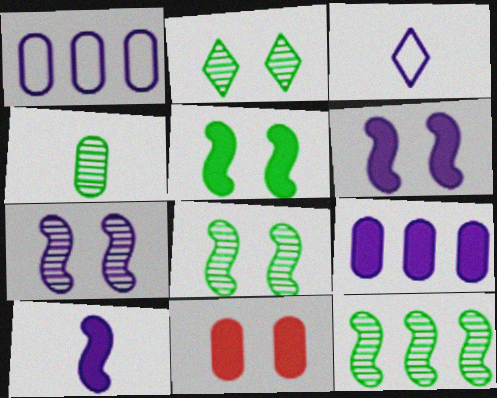[[1, 4, 11], 
[2, 4, 12], 
[3, 7, 9], 
[3, 11, 12]]